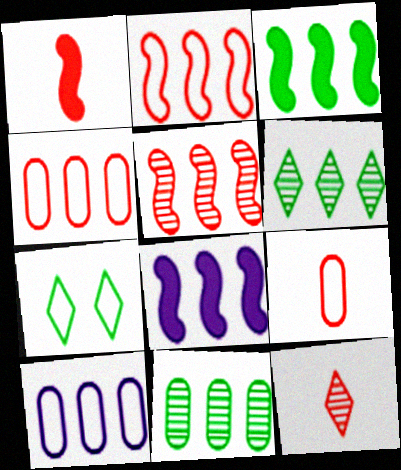[[1, 9, 12], 
[4, 6, 8]]